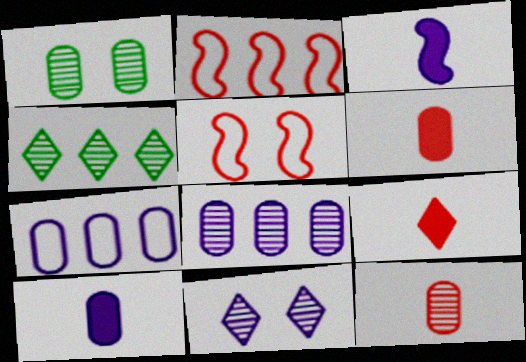[[1, 6, 7], 
[1, 8, 12], 
[3, 7, 11], 
[4, 5, 10]]